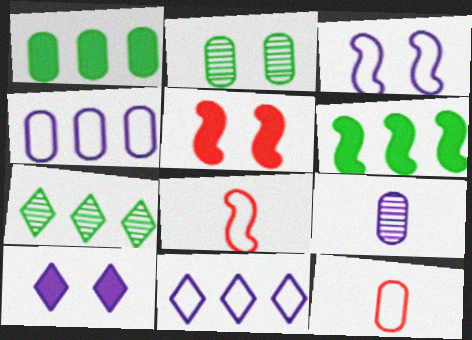[]